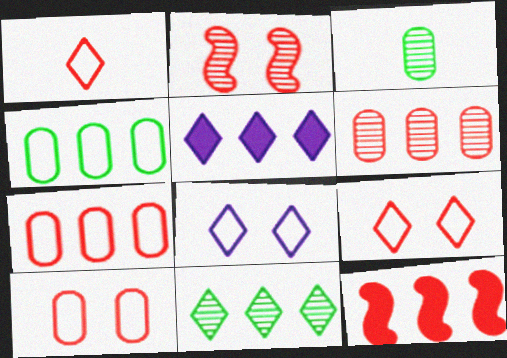[[3, 8, 12]]